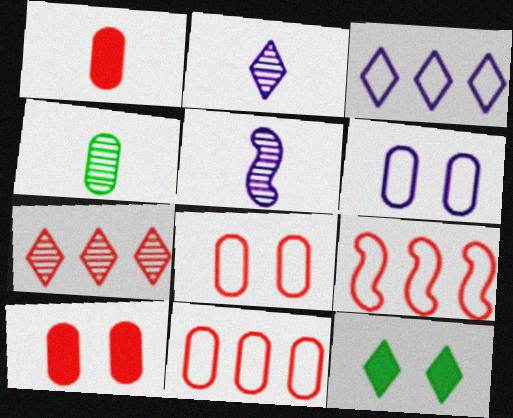[[5, 11, 12]]